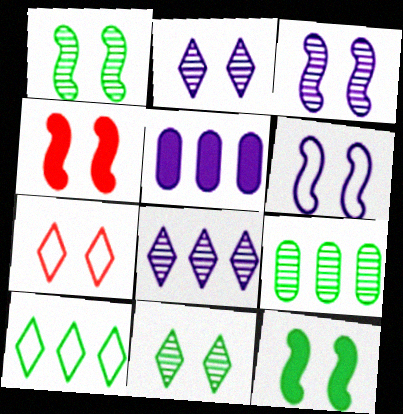[[1, 4, 6]]